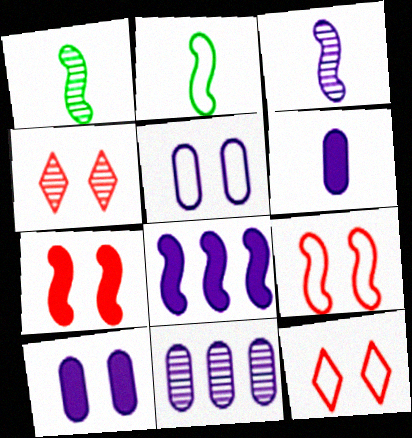[[1, 4, 11], 
[1, 8, 9], 
[5, 6, 11]]